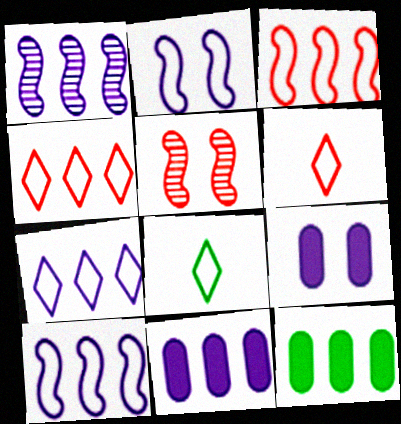[[1, 4, 12], 
[1, 7, 11], 
[5, 8, 11]]